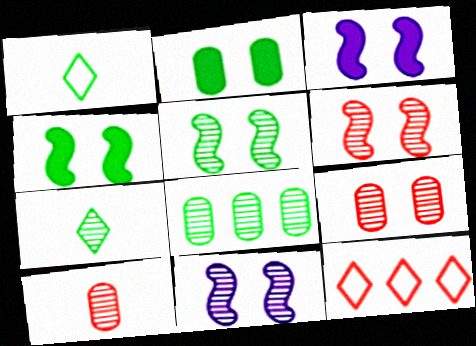[[1, 4, 8], 
[5, 6, 11], 
[5, 7, 8]]